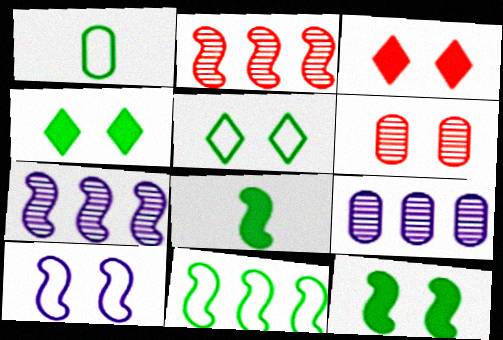[[1, 3, 7], 
[1, 5, 11], 
[2, 8, 10], 
[4, 6, 10]]